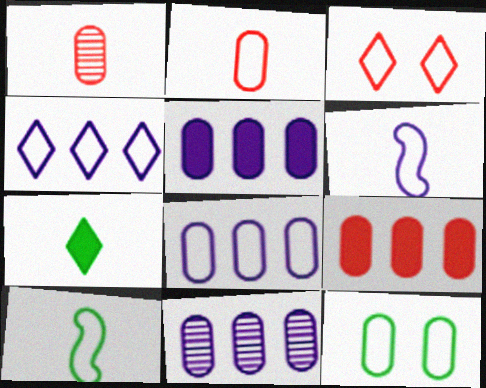[[1, 5, 12], 
[1, 6, 7], 
[2, 8, 12], 
[3, 8, 10], 
[5, 8, 11]]